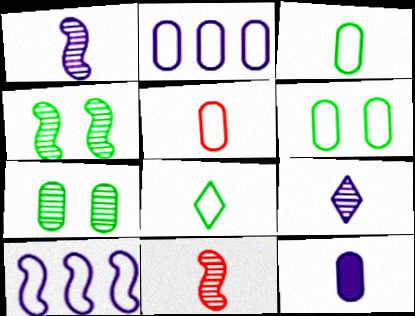[[2, 5, 6], 
[8, 11, 12]]